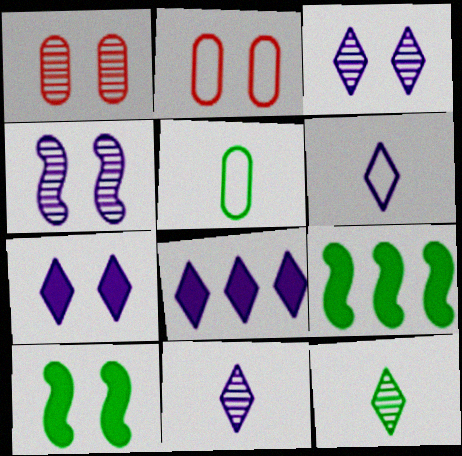[[1, 6, 9], 
[2, 3, 10], 
[2, 9, 11], 
[3, 6, 8]]